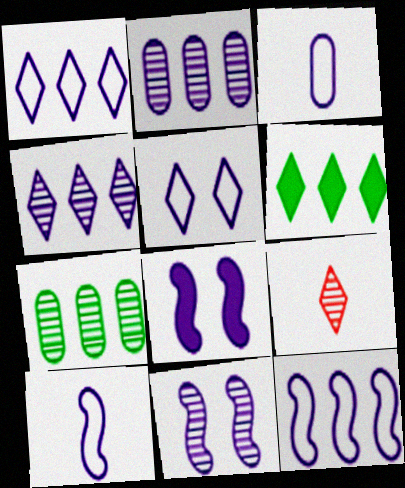[[3, 4, 8], 
[3, 5, 12], 
[5, 6, 9], 
[7, 9, 11]]